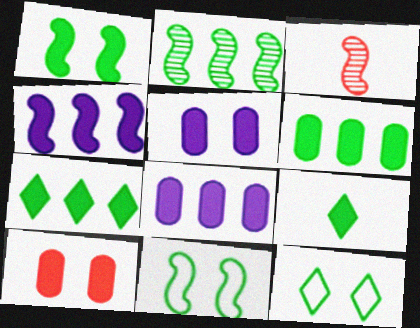[[1, 6, 9], 
[3, 4, 11], 
[3, 8, 12], 
[4, 9, 10]]